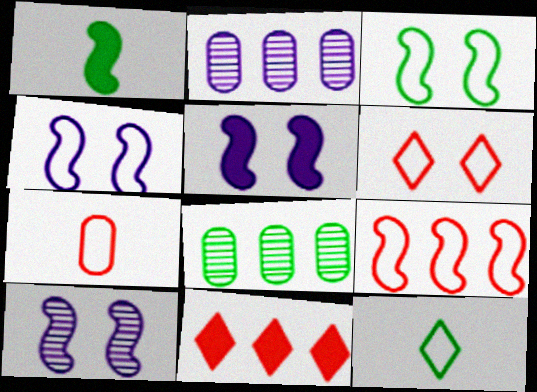[[1, 2, 6], 
[1, 9, 10], 
[4, 5, 10], 
[6, 7, 9]]